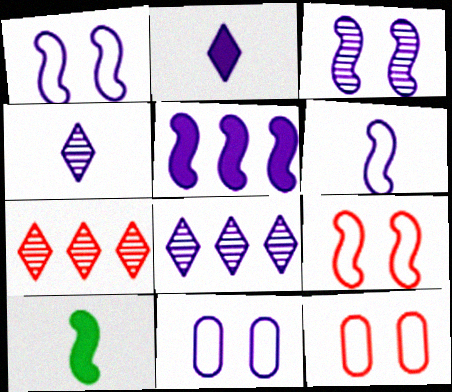[[3, 5, 6], 
[4, 5, 11], 
[7, 10, 11], 
[8, 10, 12]]